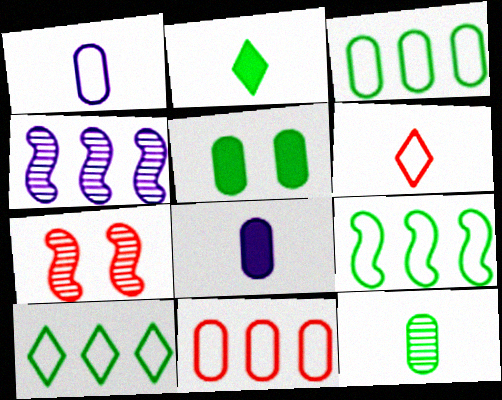[[3, 5, 12], 
[3, 9, 10], 
[4, 5, 6], 
[7, 8, 10]]